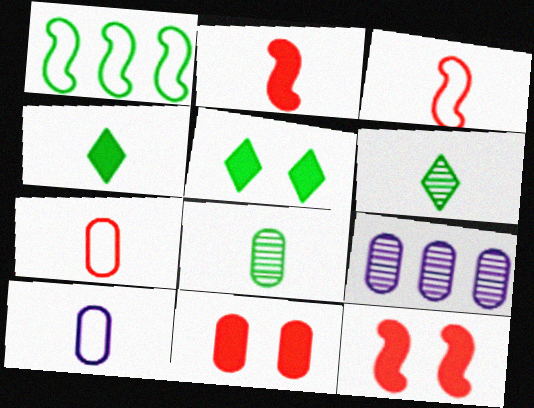[[1, 5, 8], 
[2, 6, 10], 
[3, 5, 9]]